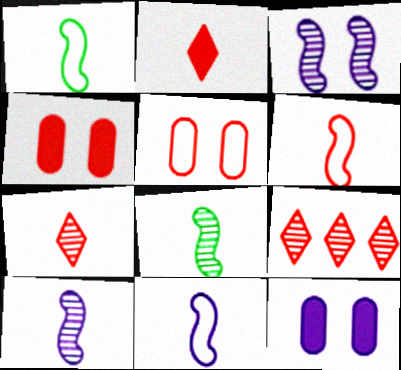[[1, 6, 11], 
[1, 9, 12], 
[4, 6, 9]]